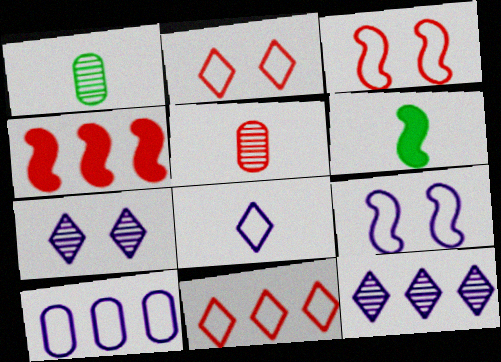[[2, 4, 5], 
[5, 6, 8], 
[8, 9, 10]]